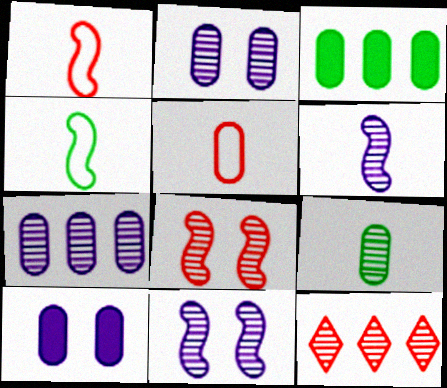[[2, 3, 5], 
[4, 10, 12], 
[9, 11, 12]]